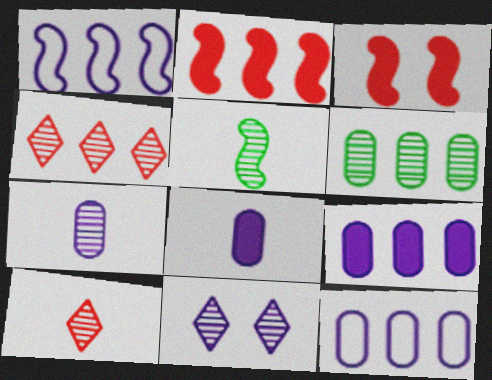[[1, 3, 5], 
[1, 8, 11], 
[5, 7, 10]]